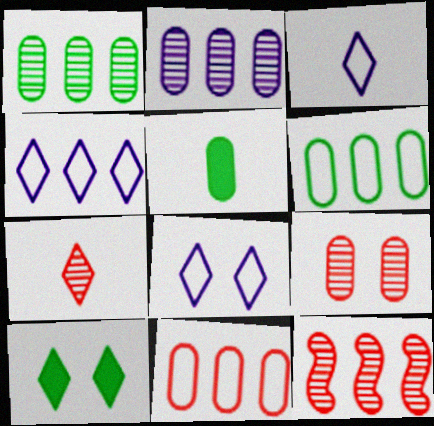[[3, 4, 8], 
[4, 7, 10], 
[5, 8, 12], 
[7, 9, 12]]